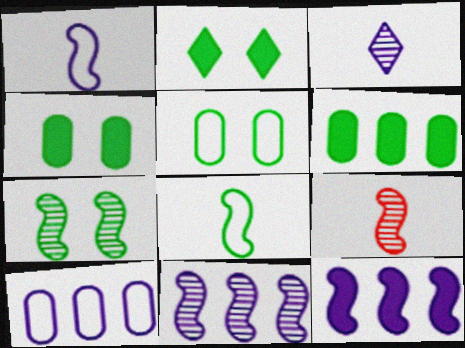[[2, 5, 7], 
[2, 9, 10], 
[7, 9, 11]]